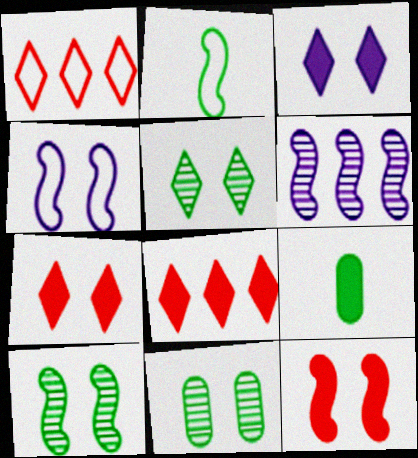[[2, 6, 12], 
[4, 7, 11], 
[4, 10, 12], 
[5, 10, 11]]